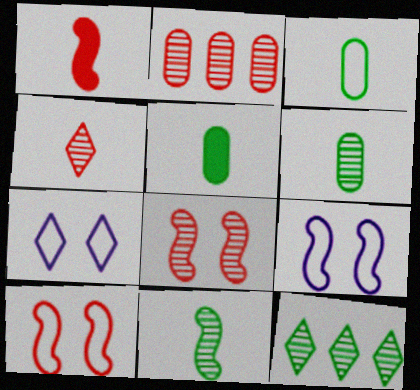[[2, 4, 8], 
[3, 5, 6]]